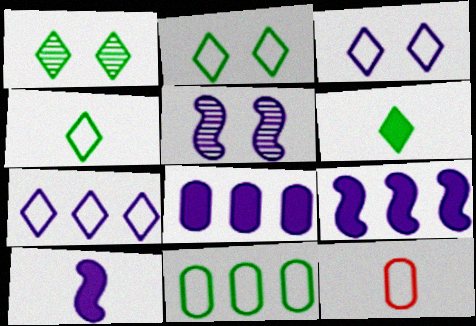[[1, 9, 12]]